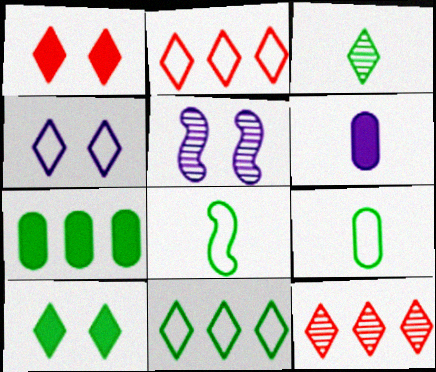[[3, 10, 11]]